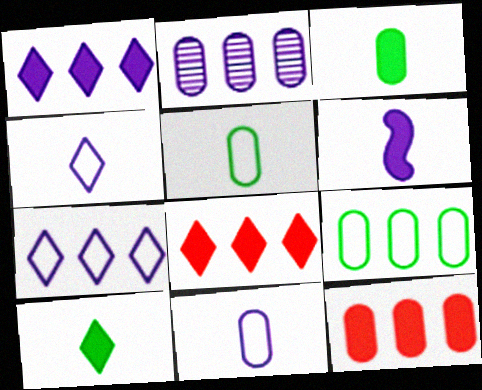[[2, 9, 12]]